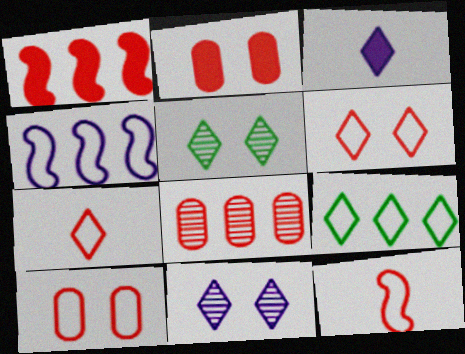[]